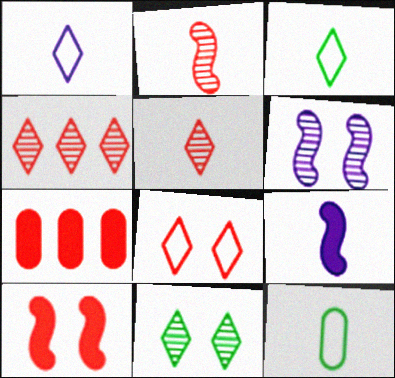[[2, 7, 8], 
[3, 6, 7], 
[5, 9, 12]]